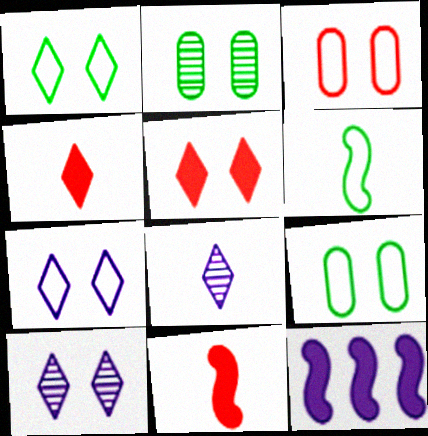[[1, 5, 10]]